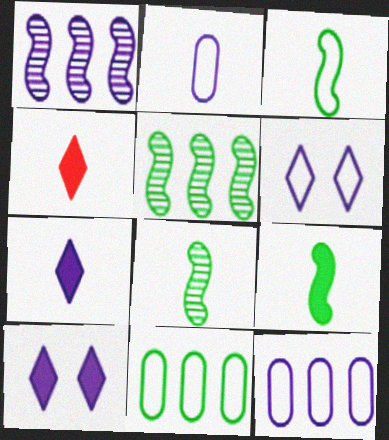[[1, 2, 10], 
[2, 4, 8], 
[3, 8, 9]]